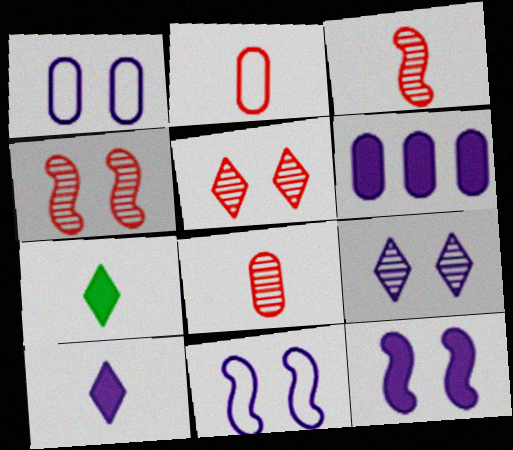[[1, 9, 12], 
[6, 10, 12]]